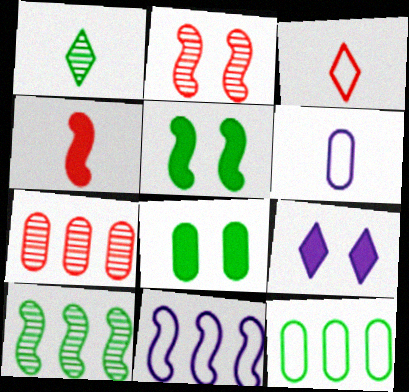[[1, 4, 6], 
[1, 5, 12], 
[6, 7, 8]]